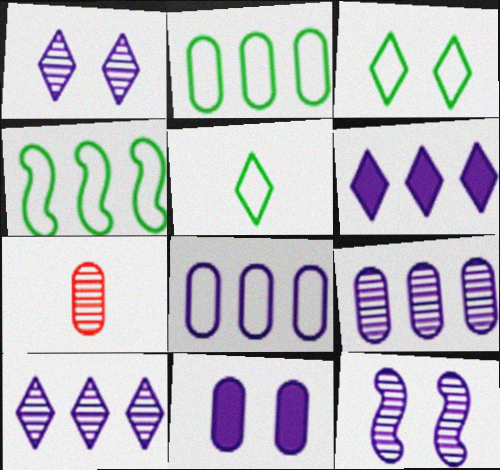[[2, 7, 11]]